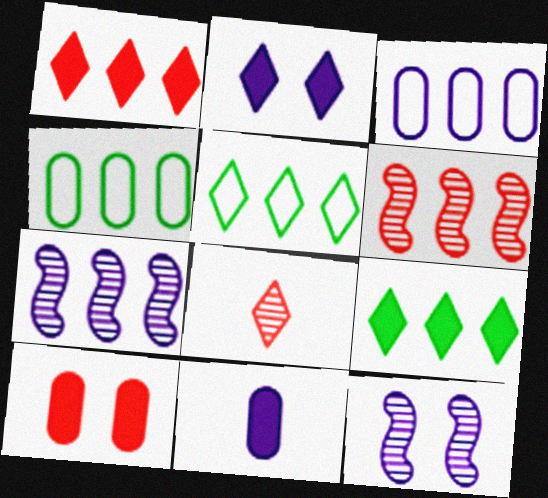[[1, 4, 7], 
[2, 5, 8], 
[3, 6, 9]]